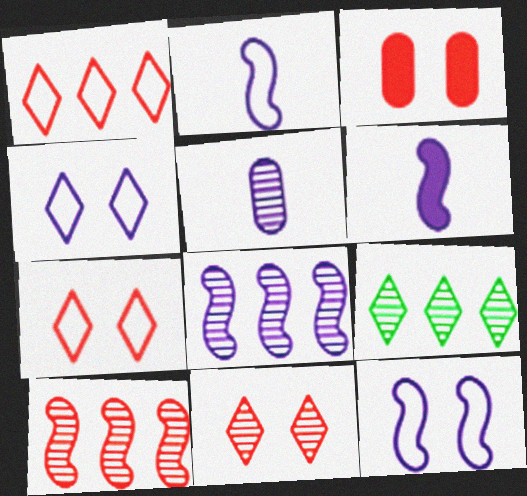[[2, 3, 9], 
[6, 8, 12]]